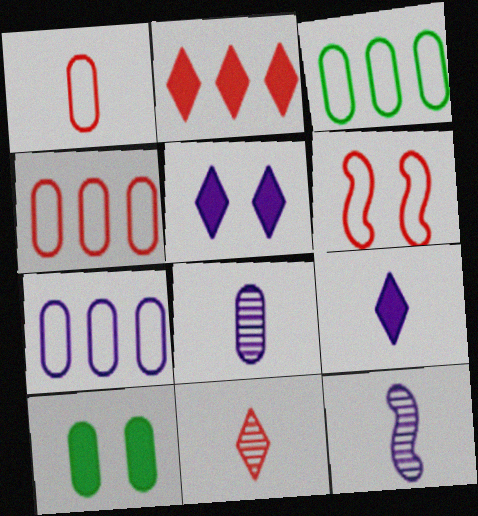[[3, 4, 7], 
[4, 8, 10], 
[5, 7, 12]]